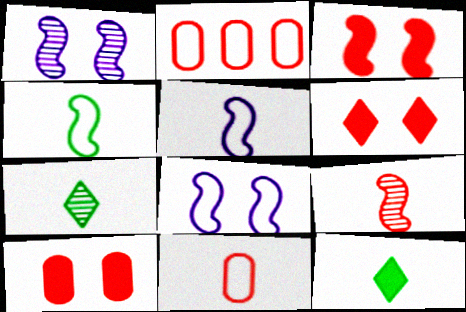[[1, 2, 12], 
[2, 6, 9], 
[3, 6, 10]]